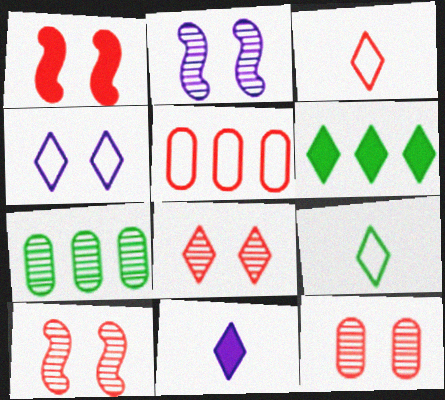[[8, 10, 12]]